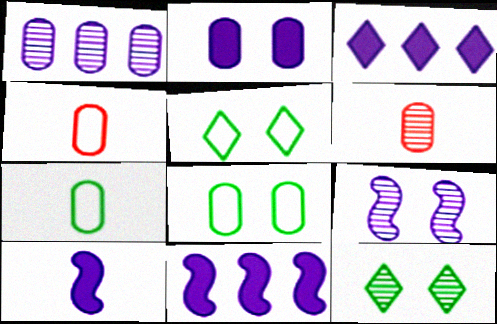[[2, 3, 10], 
[4, 11, 12], 
[5, 6, 11]]